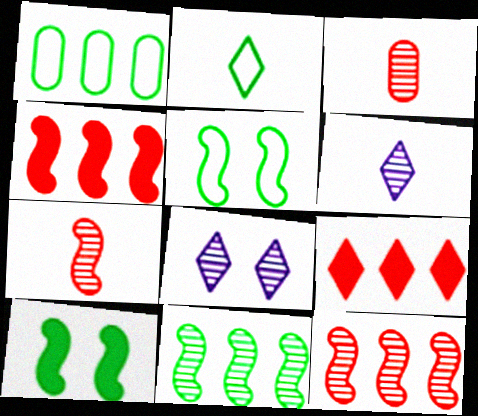[[1, 2, 5], 
[2, 8, 9], 
[3, 8, 11]]